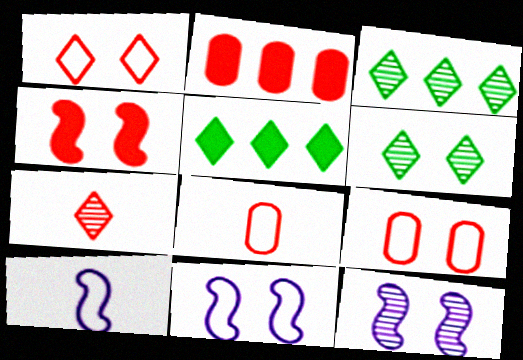[[2, 6, 10], 
[5, 8, 12]]